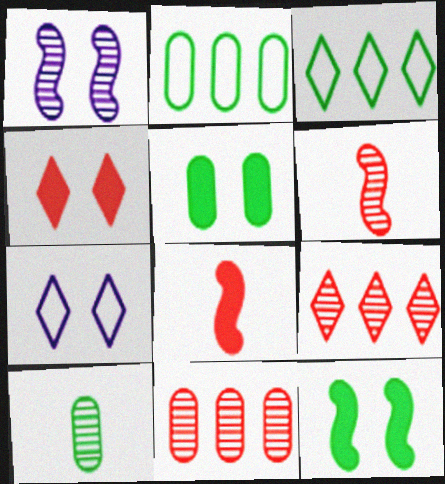[[1, 9, 10], 
[2, 5, 10], 
[3, 10, 12]]